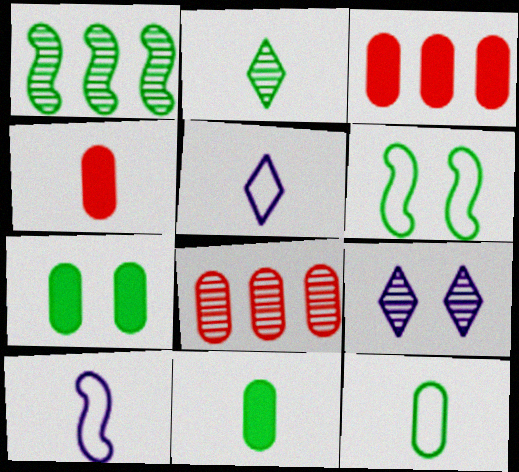[[2, 4, 10]]